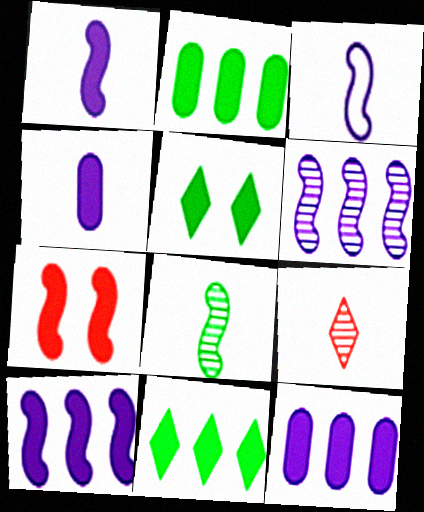[[4, 7, 11]]